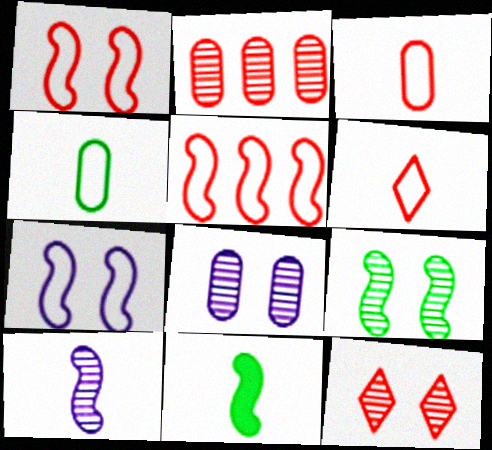[[8, 9, 12]]